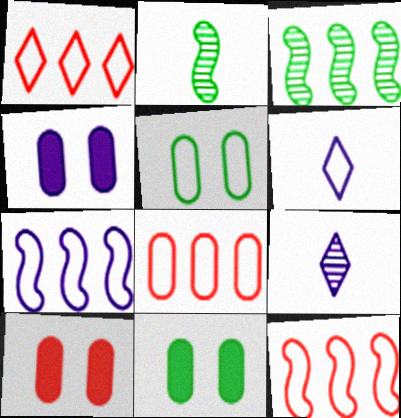[[1, 2, 4], 
[1, 8, 12], 
[3, 6, 10], 
[4, 7, 9], 
[4, 10, 11], 
[5, 6, 12], 
[9, 11, 12]]